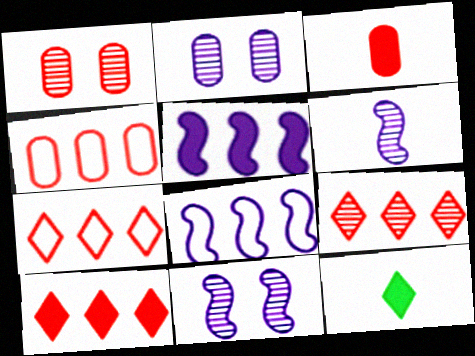[[1, 3, 4], 
[1, 8, 12], 
[4, 11, 12], 
[7, 9, 10]]